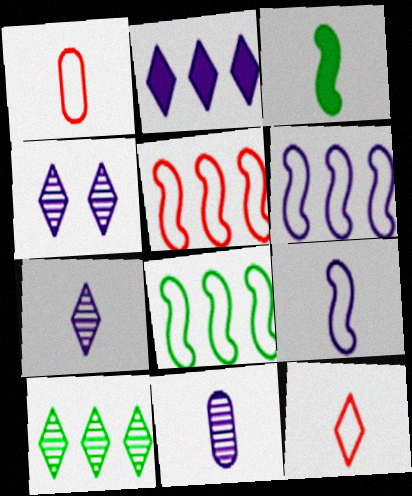[[1, 3, 7], 
[3, 11, 12], 
[5, 6, 8]]